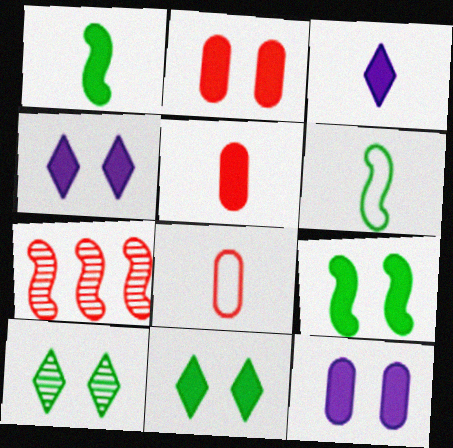[[1, 3, 5], 
[2, 4, 9]]